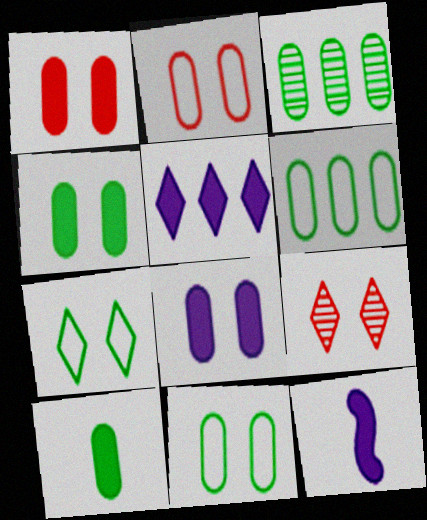[[1, 4, 8], 
[3, 10, 11], 
[5, 8, 12], 
[6, 9, 12]]